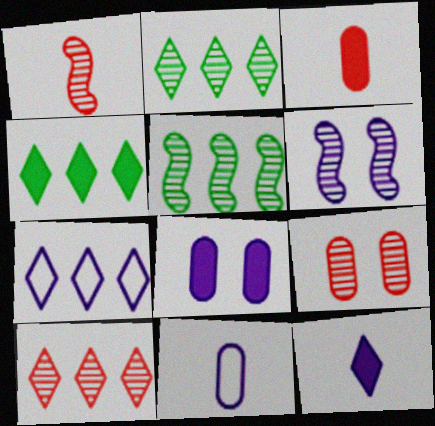[[1, 5, 6], 
[1, 9, 10], 
[4, 7, 10]]